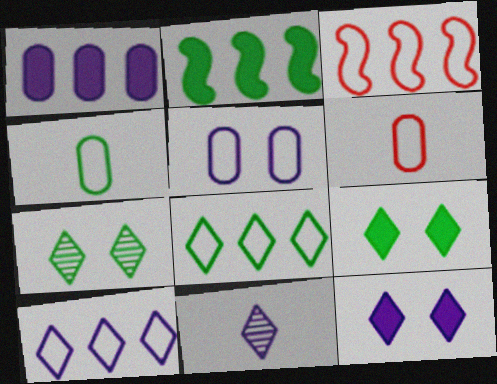[[2, 4, 7], 
[10, 11, 12]]